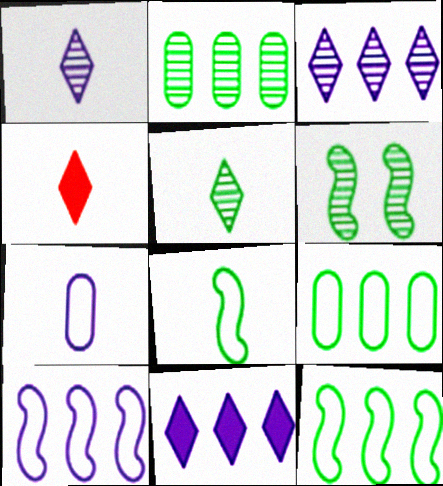[[2, 5, 6]]